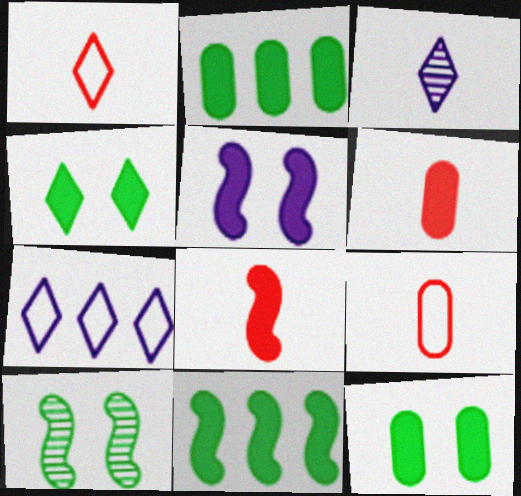[[5, 8, 11], 
[6, 7, 10]]